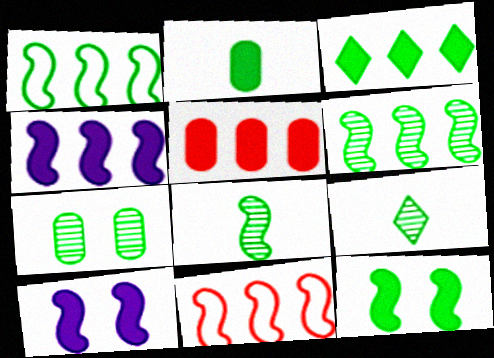[[1, 8, 12], 
[2, 3, 12], 
[3, 4, 5], 
[4, 6, 11], 
[6, 7, 9], 
[8, 10, 11]]